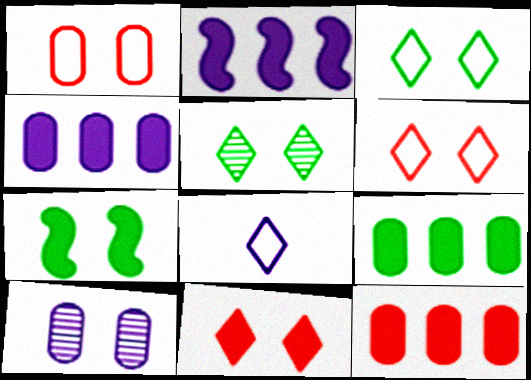[[2, 8, 10], 
[4, 9, 12], 
[6, 7, 10]]